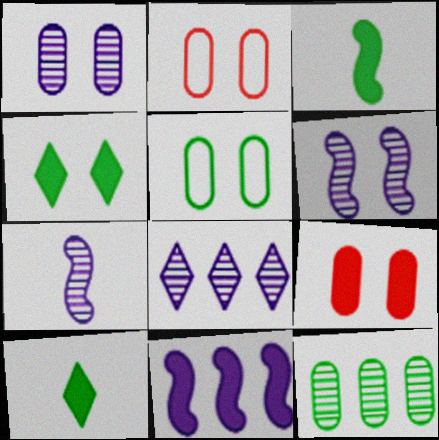[[1, 5, 9], 
[1, 7, 8], 
[2, 3, 8], 
[2, 4, 6], 
[9, 10, 11]]